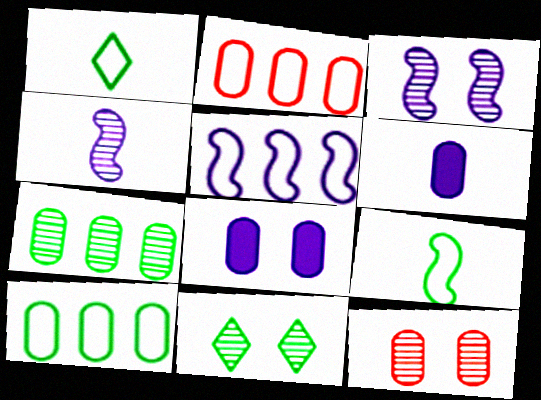[[3, 11, 12], 
[6, 10, 12]]